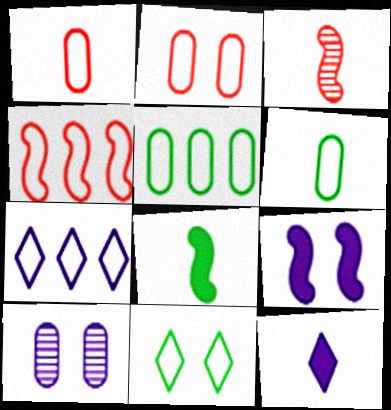[[3, 6, 12], 
[4, 5, 7]]